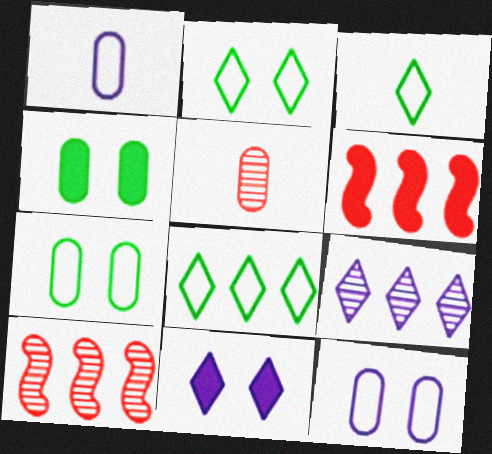[[2, 3, 8]]